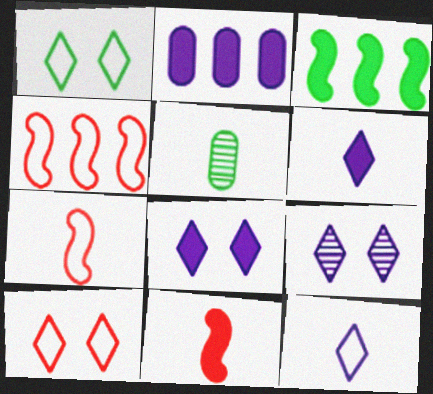[[1, 3, 5], 
[4, 5, 8], 
[5, 6, 7], 
[5, 11, 12]]